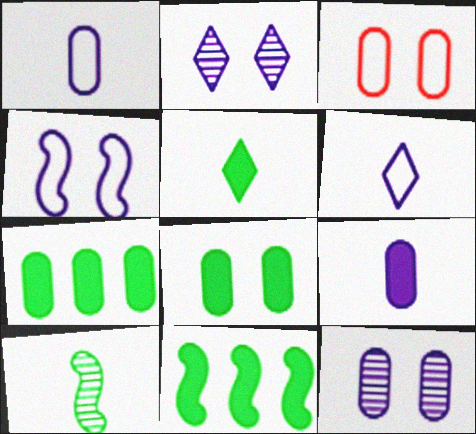[[3, 8, 12], 
[5, 8, 11]]